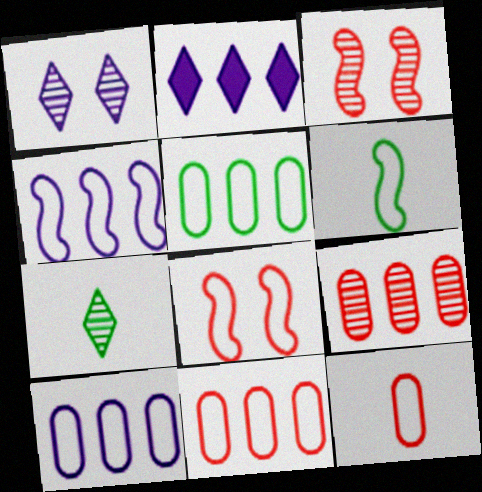[[4, 6, 8], 
[5, 10, 11]]